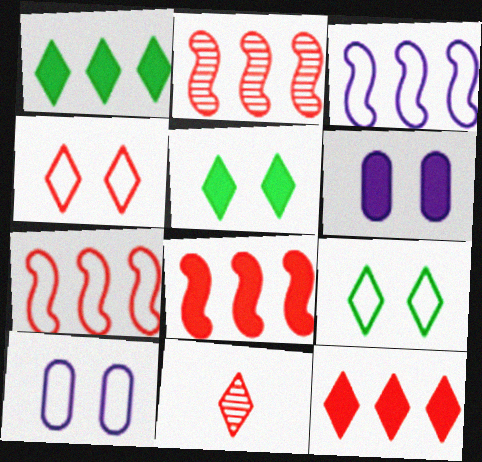[[2, 7, 8], 
[4, 11, 12]]